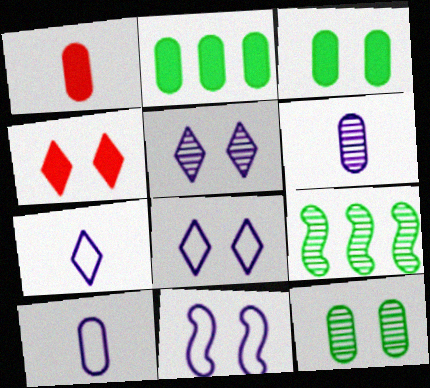[[1, 8, 9], 
[4, 9, 10], 
[4, 11, 12]]